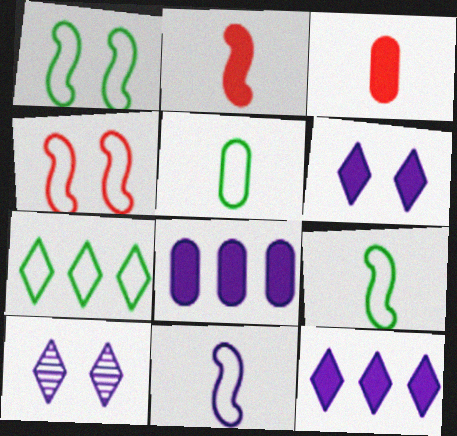[[1, 5, 7], 
[8, 10, 11]]